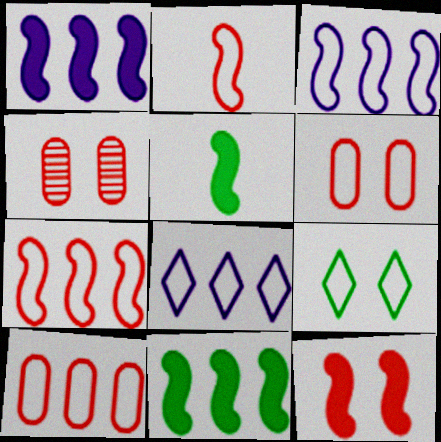[[1, 5, 12], 
[4, 5, 8]]